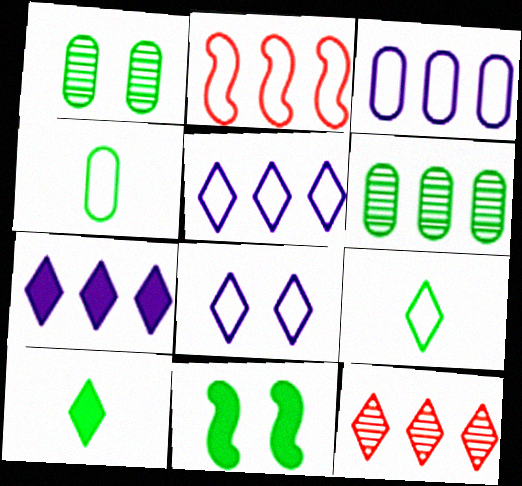[[2, 4, 8], 
[2, 6, 7], 
[6, 9, 11], 
[8, 10, 12]]